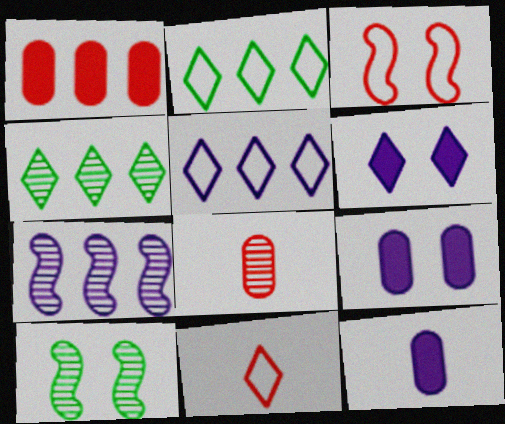[[1, 2, 7], 
[3, 4, 12], 
[4, 6, 11]]